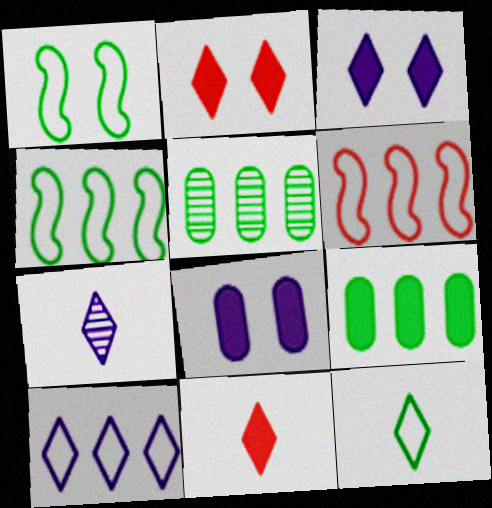[[3, 7, 10], 
[7, 11, 12]]